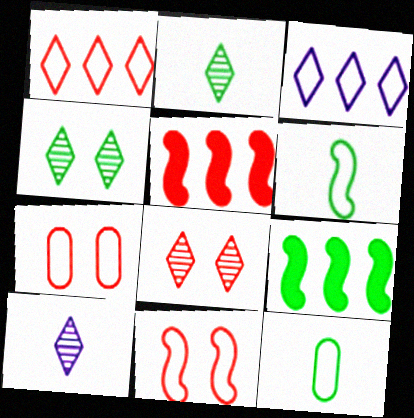[[3, 6, 7], 
[3, 11, 12], 
[4, 9, 12], 
[7, 9, 10]]